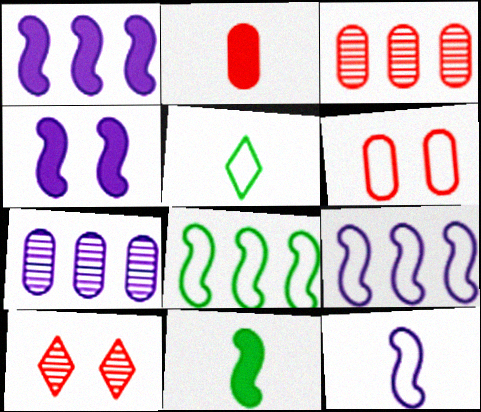[[2, 3, 6], 
[3, 4, 5], 
[5, 6, 9]]